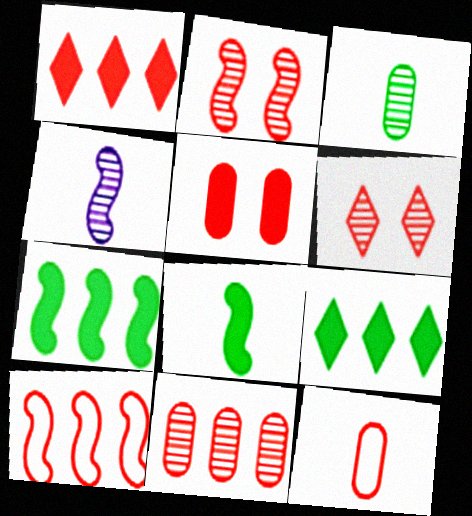[[1, 2, 12], 
[1, 10, 11], 
[5, 11, 12]]